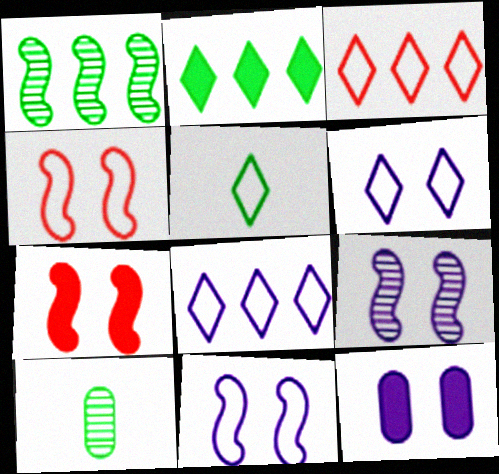[[3, 5, 6], 
[6, 9, 12], 
[7, 8, 10]]